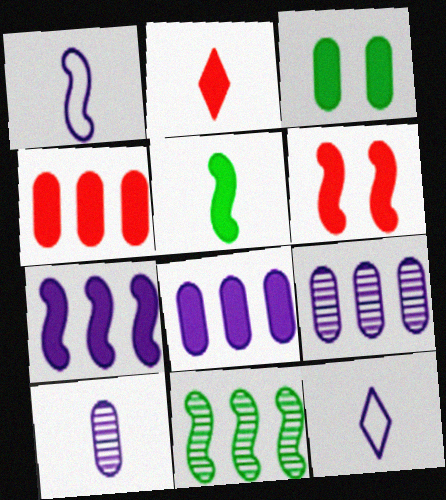[[1, 6, 11], 
[2, 3, 7], 
[2, 4, 6], 
[5, 6, 7]]